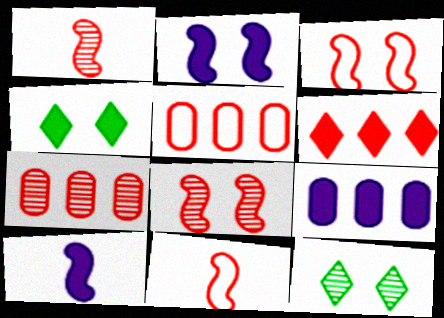[[5, 10, 12], 
[9, 11, 12]]